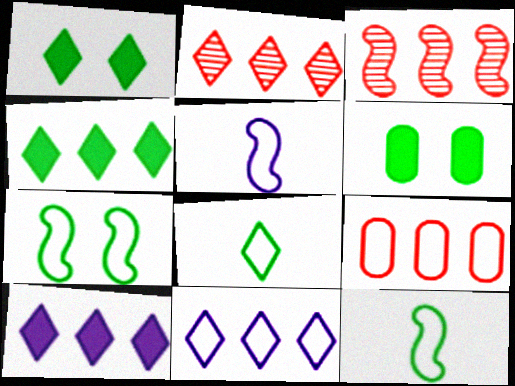[[2, 4, 11], 
[2, 5, 6]]